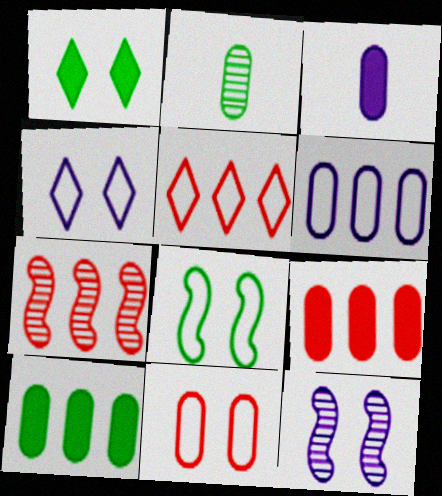[[1, 11, 12], 
[4, 8, 11], 
[5, 7, 9]]